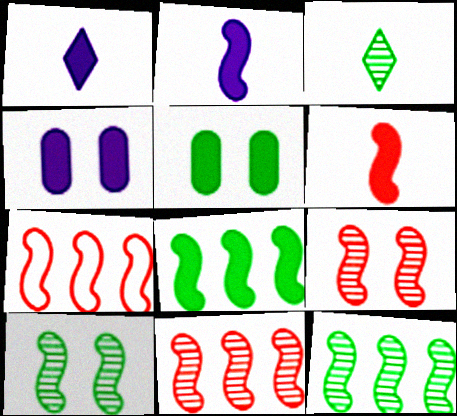[[2, 7, 10], 
[3, 4, 7], 
[6, 7, 9]]